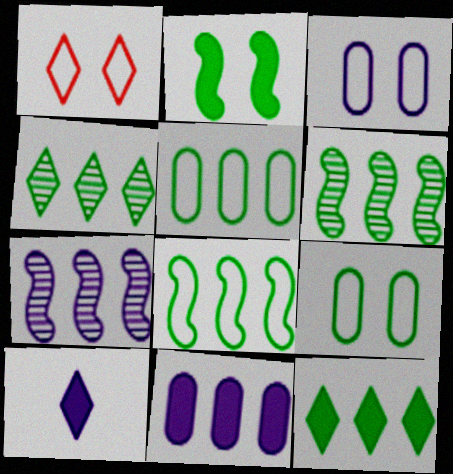[[1, 4, 10], 
[3, 7, 10], 
[5, 6, 12]]